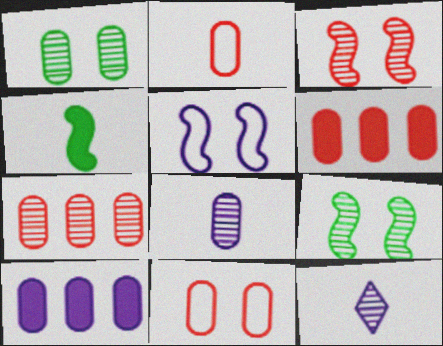[[1, 2, 10], 
[1, 7, 8], 
[2, 4, 12], 
[5, 10, 12], 
[7, 9, 12]]